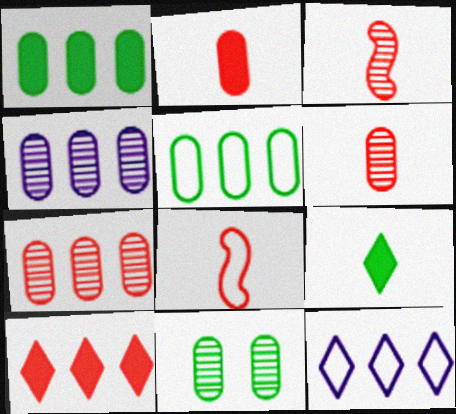[[4, 6, 11]]